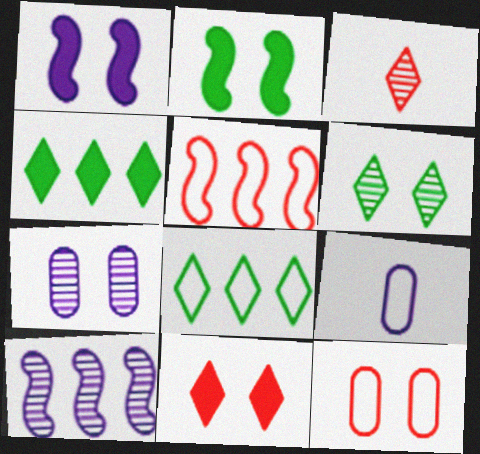[[1, 6, 12]]